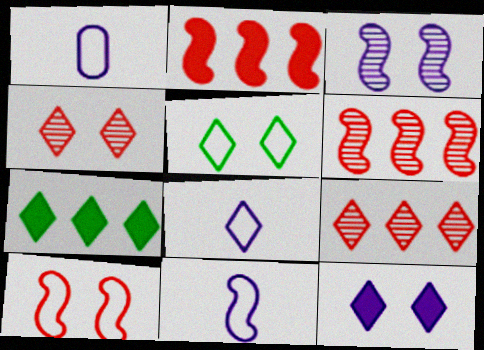[[1, 8, 11], 
[4, 5, 12], 
[4, 7, 8]]